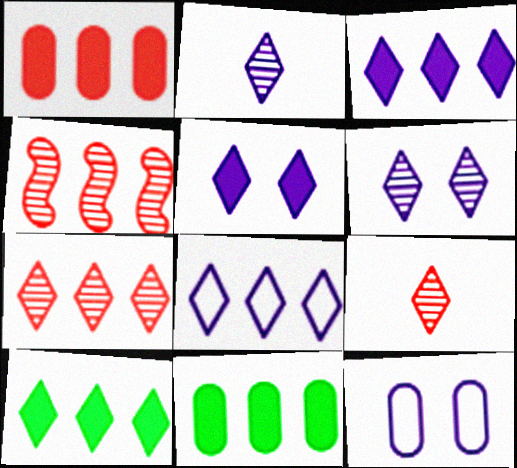[[2, 5, 8], 
[4, 8, 11], 
[7, 8, 10]]